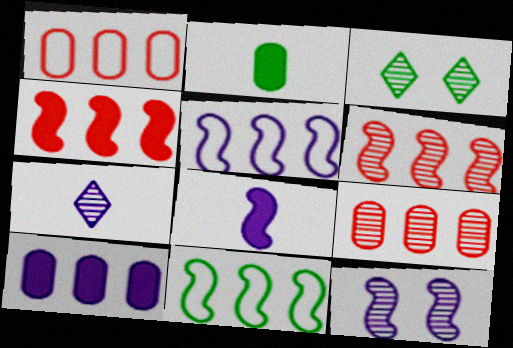[[1, 3, 8], 
[2, 3, 11], 
[5, 8, 12]]